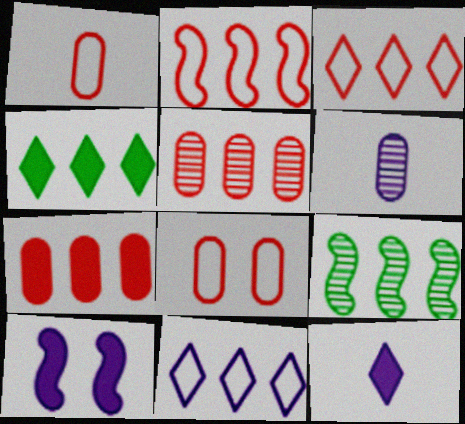[[6, 10, 11], 
[7, 9, 11], 
[8, 9, 12]]